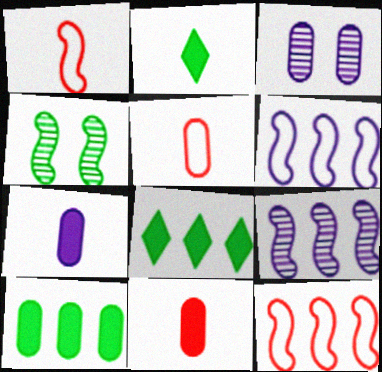[[1, 3, 8], 
[2, 3, 12], 
[3, 5, 10]]